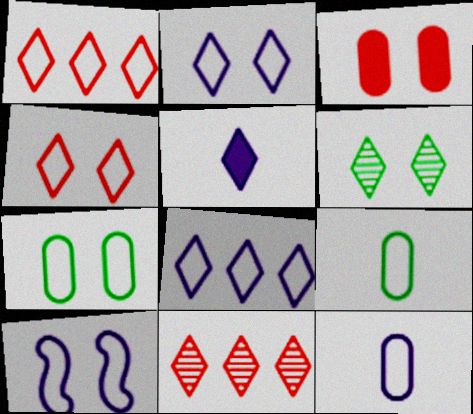[[1, 5, 6], 
[1, 9, 10], 
[3, 6, 10], 
[4, 7, 10], 
[8, 10, 12]]